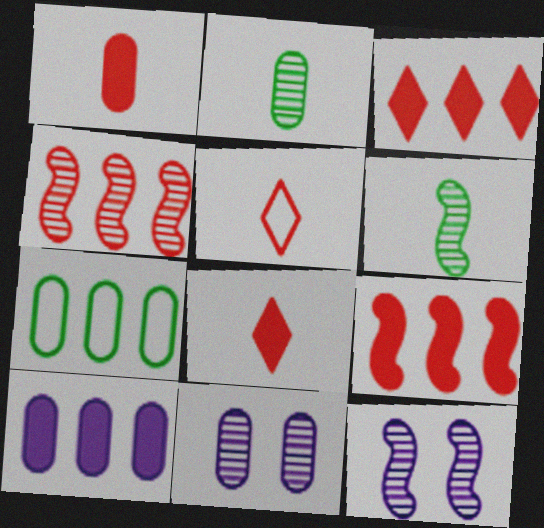[[1, 7, 11], 
[4, 6, 12], 
[7, 8, 12]]